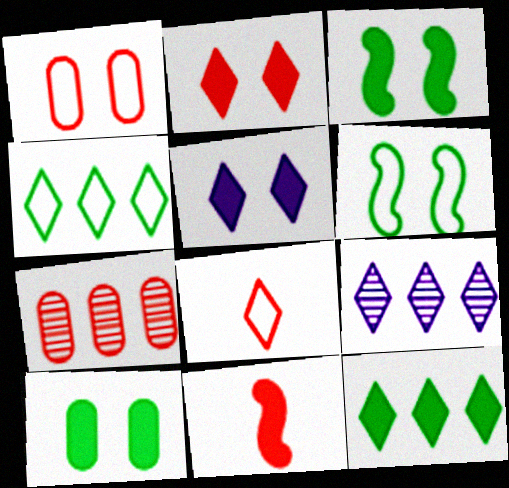[]